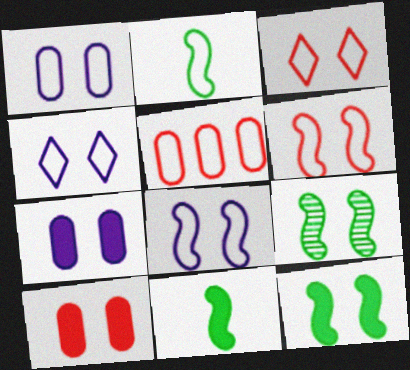[[1, 4, 8], 
[2, 4, 5], 
[3, 7, 9], 
[4, 9, 10]]